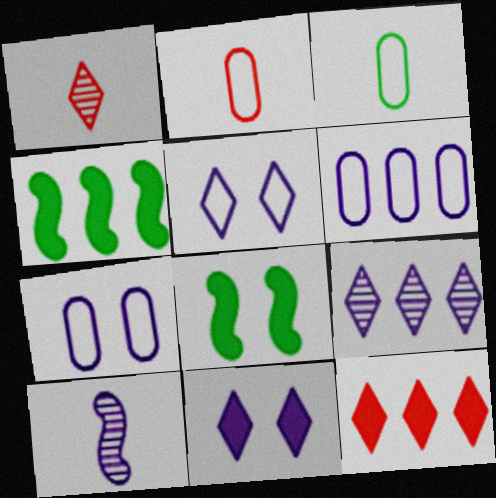[[1, 4, 7], 
[1, 6, 8], 
[2, 8, 9], 
[6, 10, 11]]